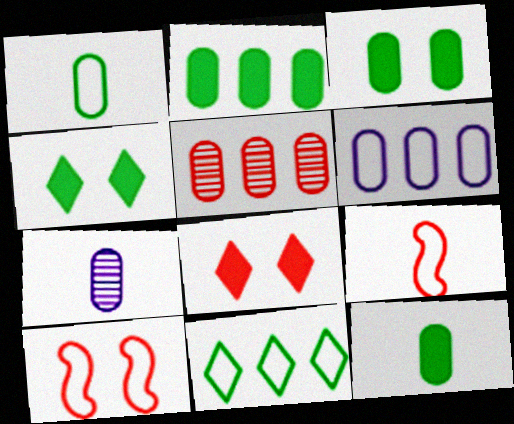[[2, 3, 12], 
[2, 5, 6], 
[5, 8, 9]]